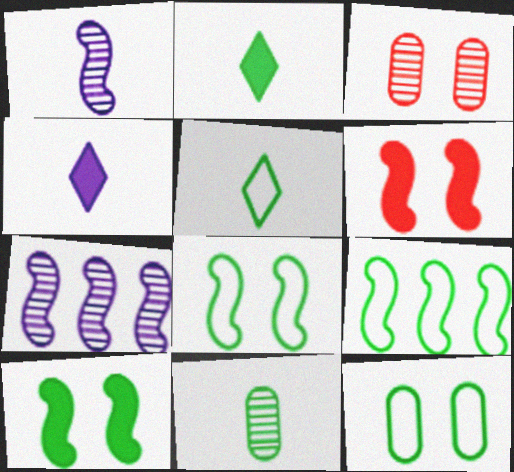[[1, 6, 9], 
[3, 4, 9], 
[5, 9, 12]]